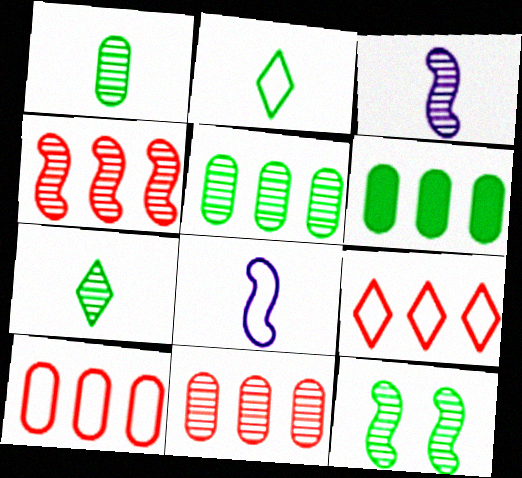[[2, 6, 12], 
[3, 4, 12], 
[5, 7, 12]]